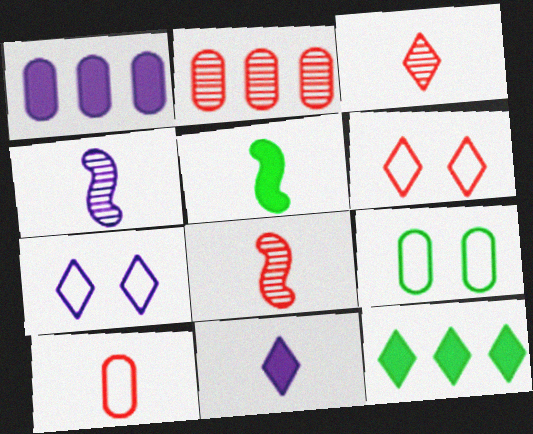[[1, 4, 7], 
[2, 5, 7], 
[3, 7, 12]]